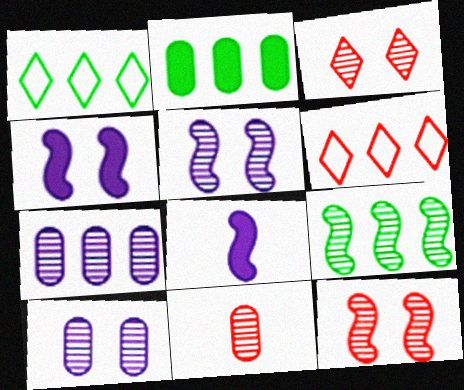[[1, 2, 9], 
[1, 4, 11]]